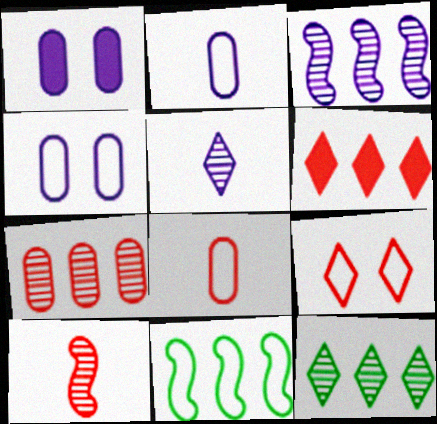[[2, 9, 11], 
[3, 7, 12]]